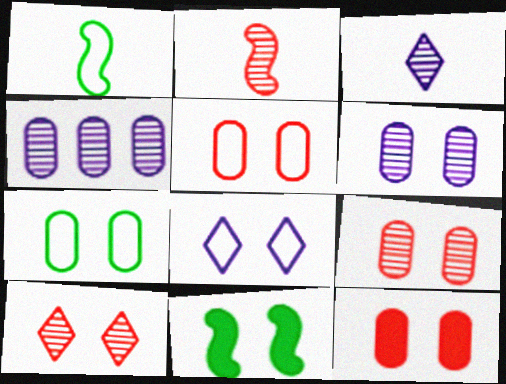[[5, 9, 12], 
[6, 7, 12], 
[8, 9, 11]]